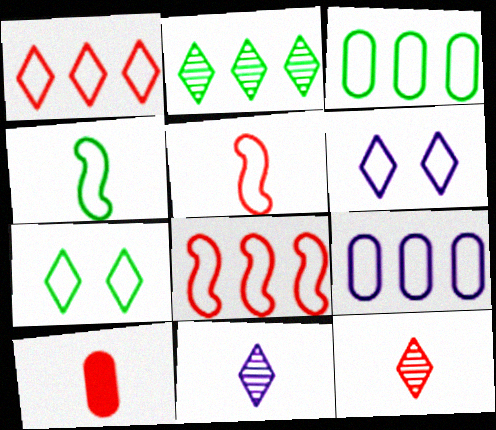[[3, 4, 7], 
[3, 5, 6], 
[4, 10, 11], 
[5, 7, 9], 
[5, 10, 12]]